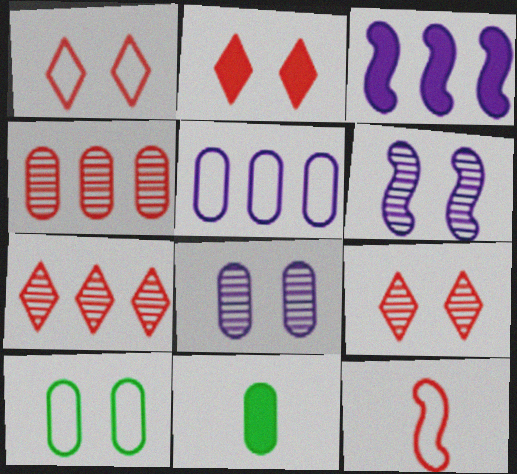[[1, 2, 9], 
[2, 3, 11], 
[2, 4, 12], 
[2, 6, 10]]